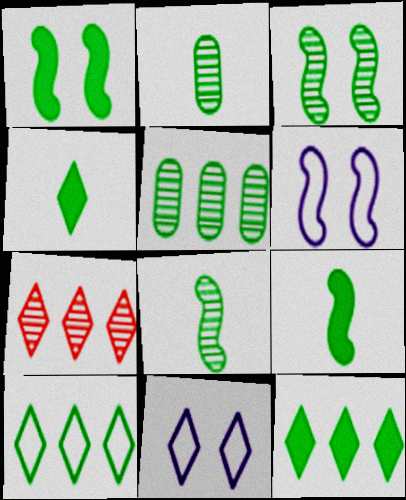[[1, 2, 10], 
[4, 7, 11]]